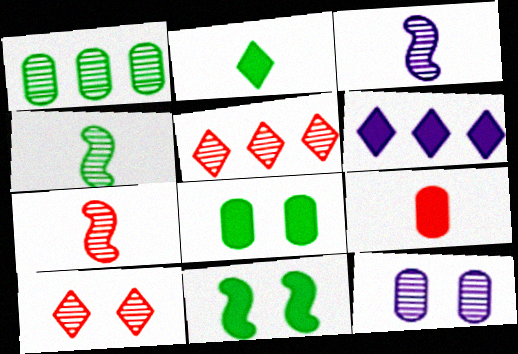[[1, 3, 10], 
[3, 4, 7], 
[4, 5, 12], 
[6, 9, 11]]